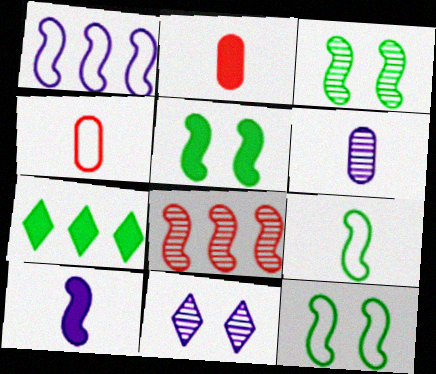[[3, 5, 12], 
[8, 10, 12]]